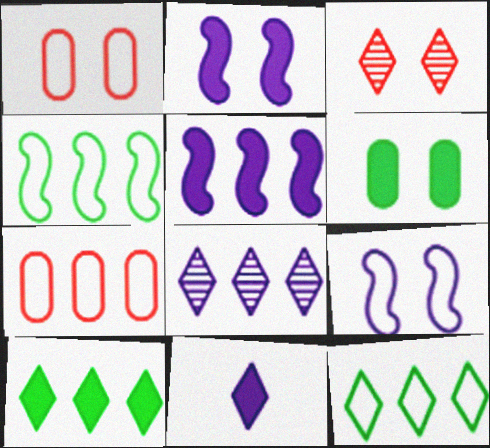[[3, 6, 9], 
[3, 11, 12]]